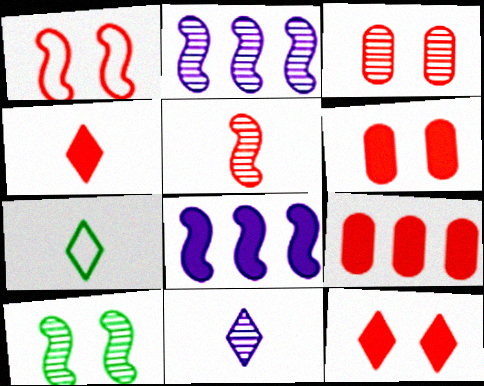[[1, 3, 12], 
[2, 5, 10], 
[2, 6, 7], 
[3, 7, 8], 
[4, 7, 11]]